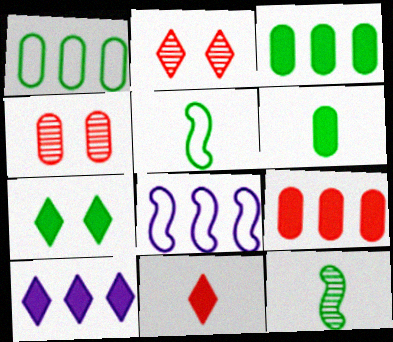[[1, 7, 12], 
[2, 6, 8], 
[4, 5, 10], 
[7, 10, 11]]